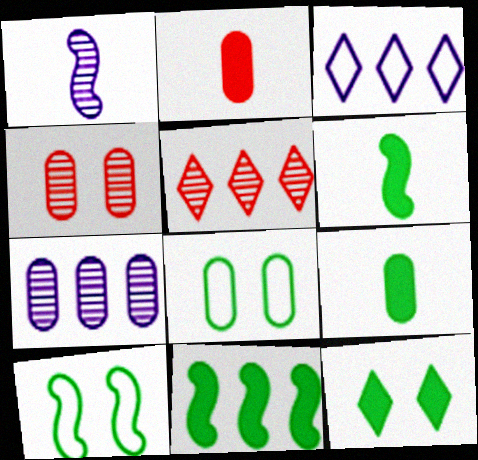[[2, 7, 8], 
[3, 4, 6], 
[9, 11, 12]]